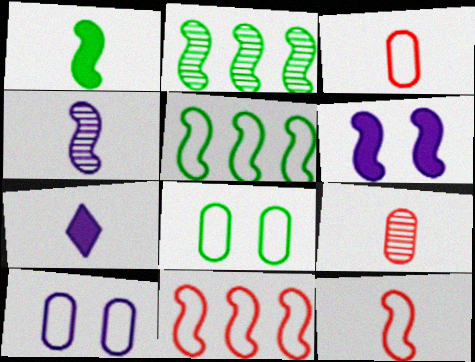[[1, 4, 12], 
[2, 6, 12]]